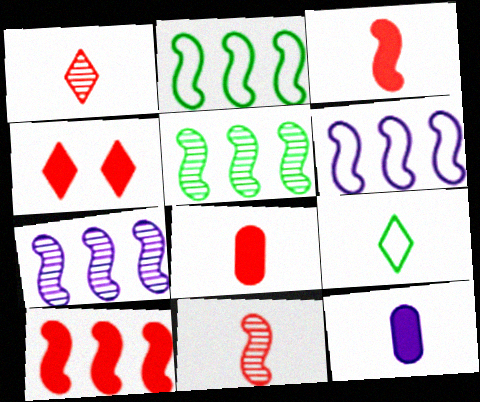[[2, 7, 10], 
[4, 8, 10], 
[5, 6, 10], 
[9, 11, 12]]